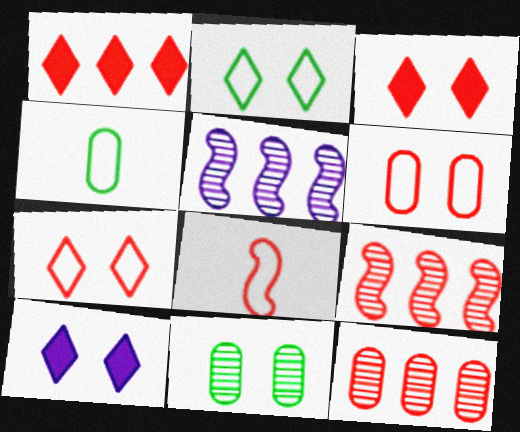[[3, 4, 5], 
[3, 8, 12], 
[4, 9, 10]]